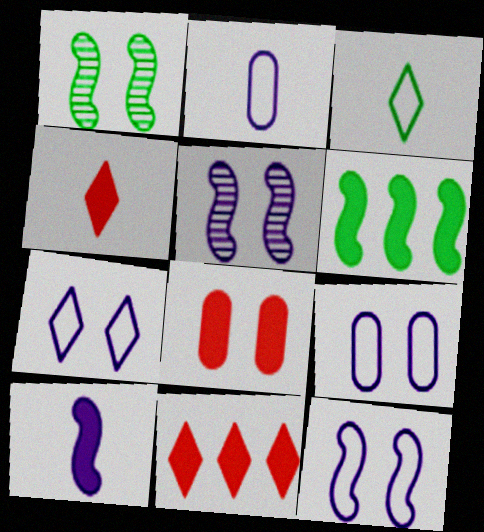[[1, 2, 11], 
[1, 7, 8], 
[7, 9, 12]]